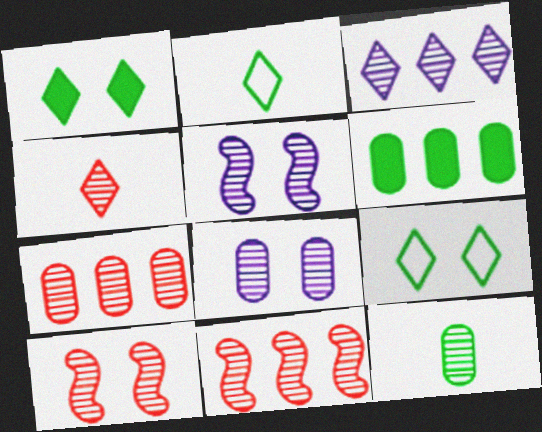[[3, 10, 12], 
[4, 7, 10], 
[7, 8, 12]]